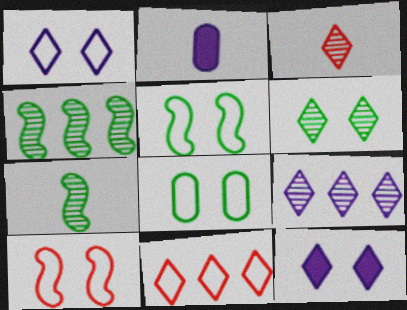[[1, 8, 10], 
[3, 6, 9]]